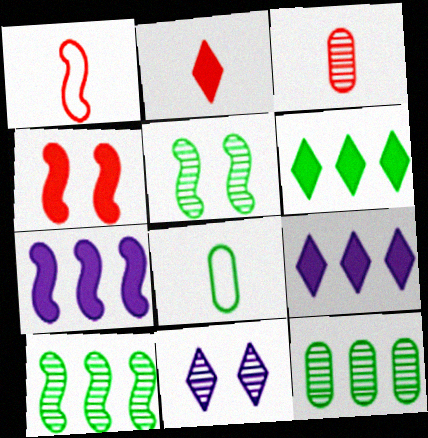[[1, 2, 3], 
[1, 5, 7], 
[3, 10, 11], 
[5, 6, 8]]